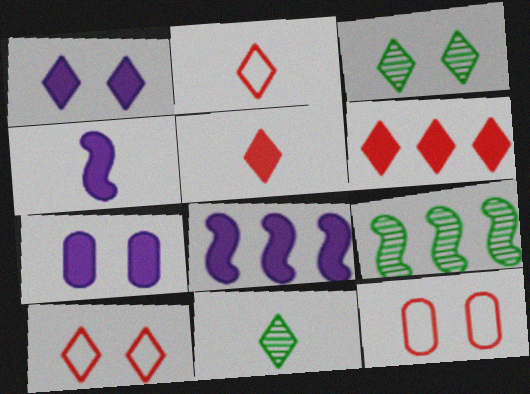[[1, 3, 10], 
[2, 7, 9], 
[8, 11, 12]]